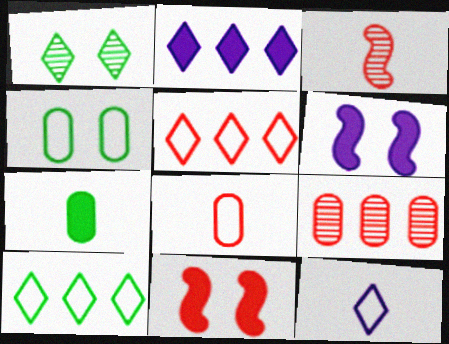[[2, 3, 4], 
[2, 7, 11], 
[3, 7, 12]]